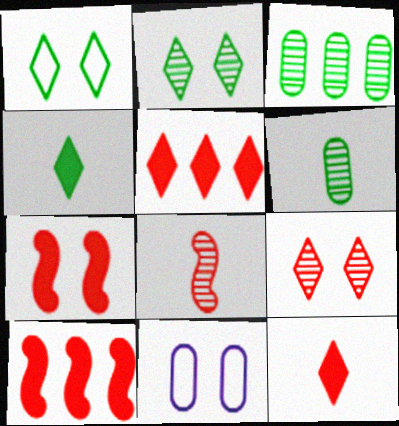[[2, 7, 11]]